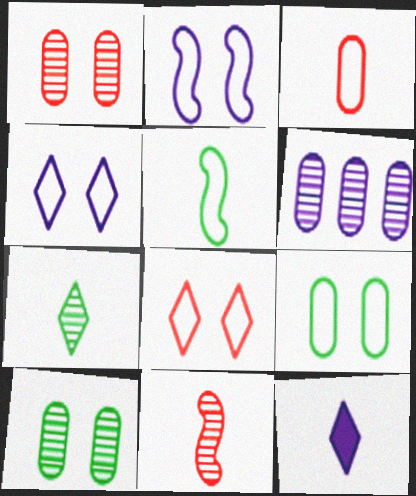[[2, 6, 12], 
[2, 8, 9]]